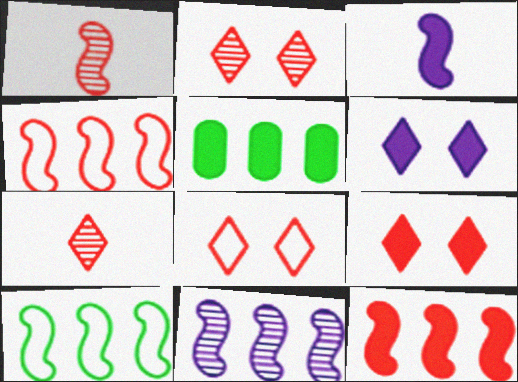[[2, 8, 9], 
[3, 5, 9], 
[10, 11, 12]]